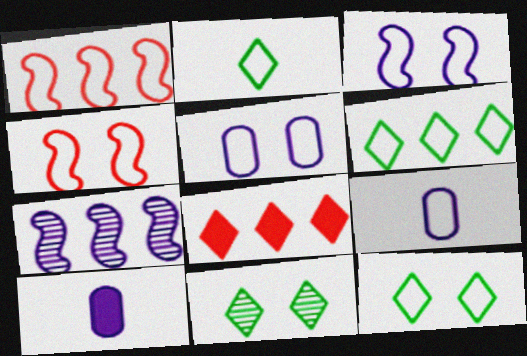[[1, 2, 5], 
[1, 9, 12], 
[1, 10, 11], 
[2, 6, 12], 
[4, 5, 12], 
[4, 6, 9]]